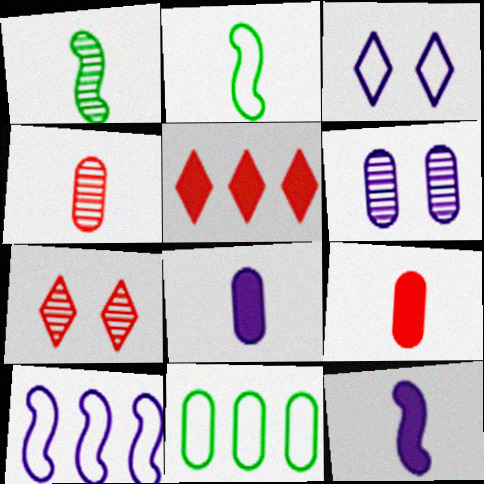[[2, 5, 6], 
[6, 9, 11], 
[7, 11, 12]]